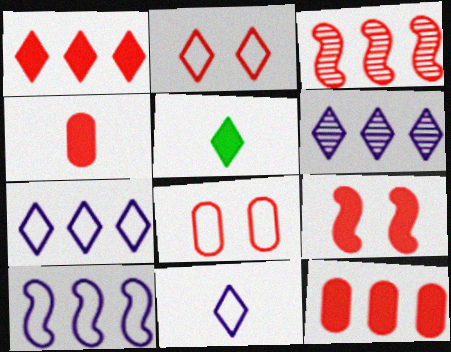[[1, 4, 9], 
[2, 3, 4], 
[2, 5, 6]]